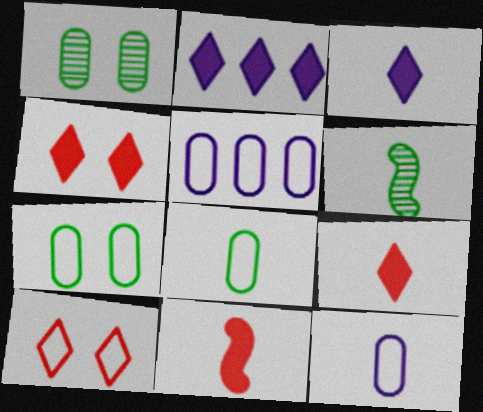[[4, 5, 6], 
[6, 9, 12]]